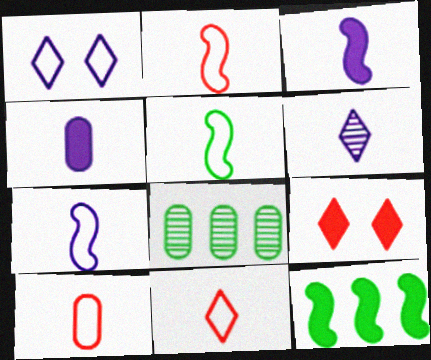[[2, 5, 7], 
[2, 10, 11], 
[4, 6, 7], 
[4, 9, 12], 
[7, 8, 9]]